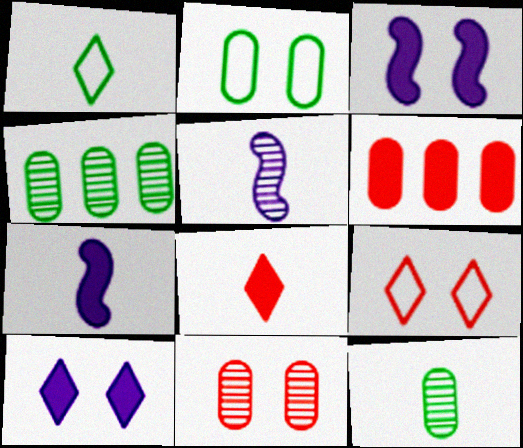[[4, 7, 9]]